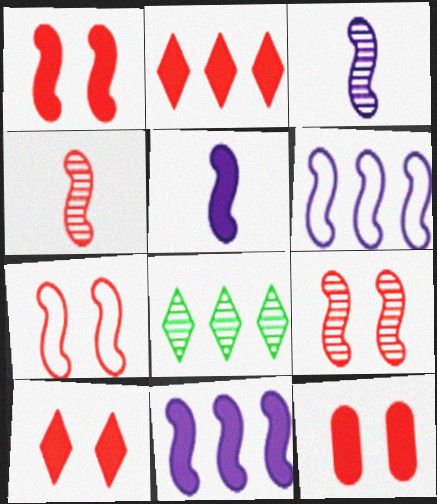[[1, 7, 9], 
[1, 10, 12]]